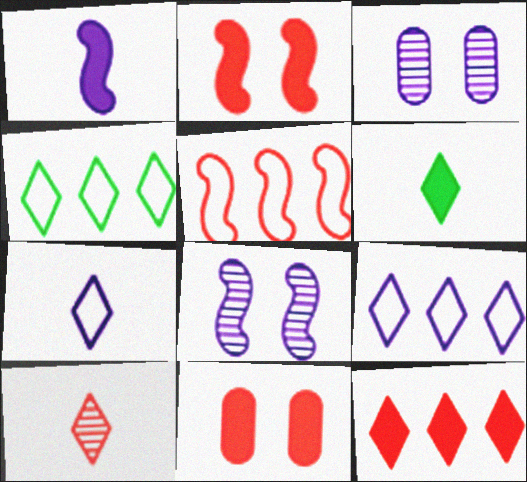[[1, 3, 9], 
[3, 5, 6], 
[5, 10, 11], 
[6, 7, 10]]